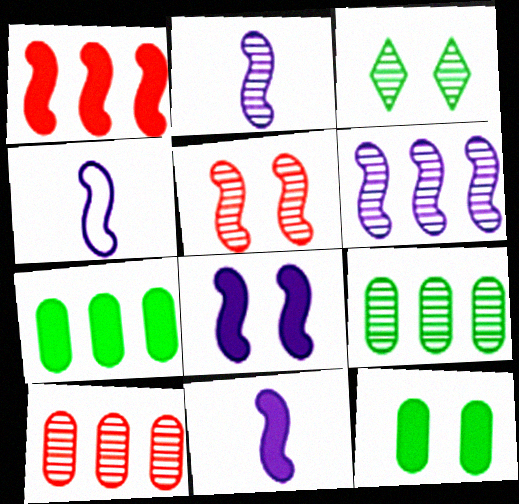[[2, 3, 10], 
[2, 4, 11], 
[4, 6, 8]]